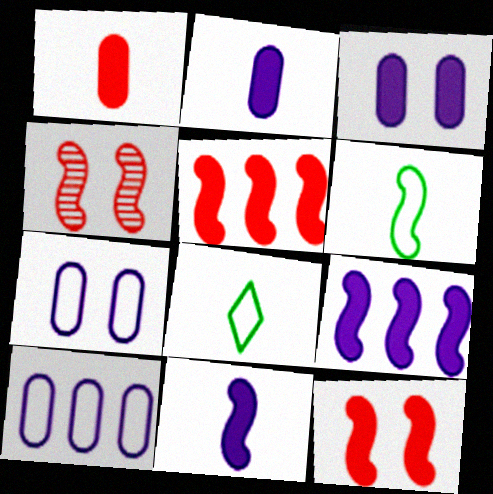[[4, 6, 9]]